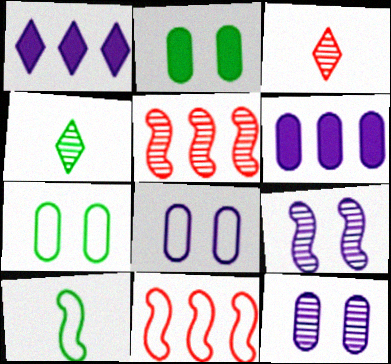[[4, 5, 12]]